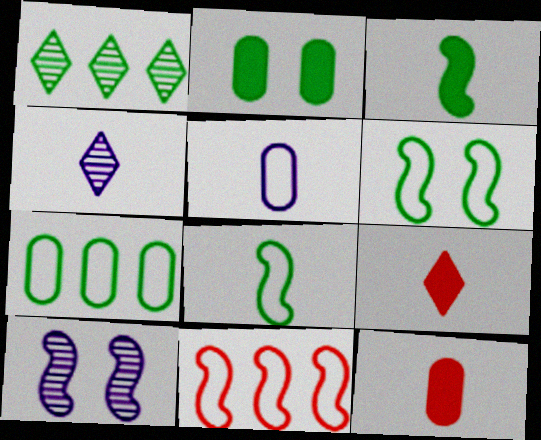[[1, 2, 8], 
[2, 4, 11], 
[3, 10, 11], 
[4, 8, 12], 
[7, 9, 10]]